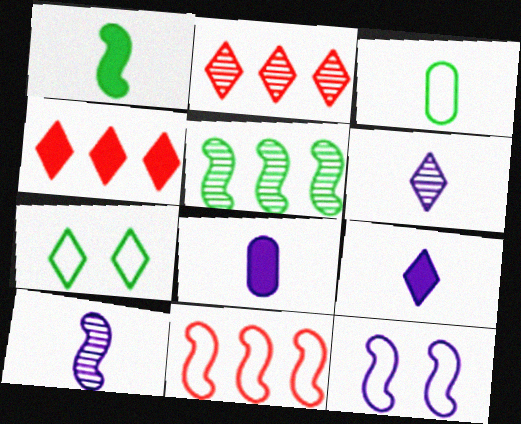[[2, 7, 9], 
[4, 6, 7]]